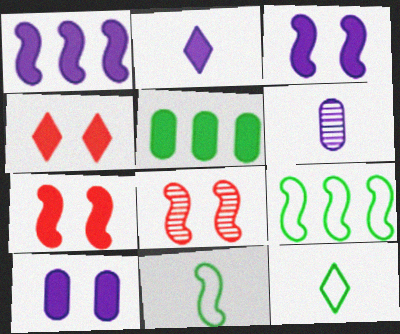[[1, 2, 10], 
[1, 8, 11], 
[2, 5, 7], 
[4, 6, 9]]